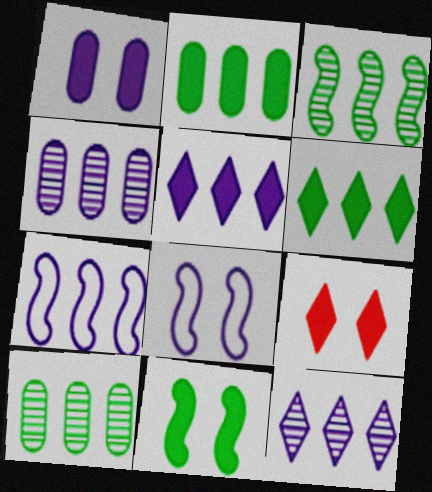[[1, 9, 11], 
[4, 5, 7]]